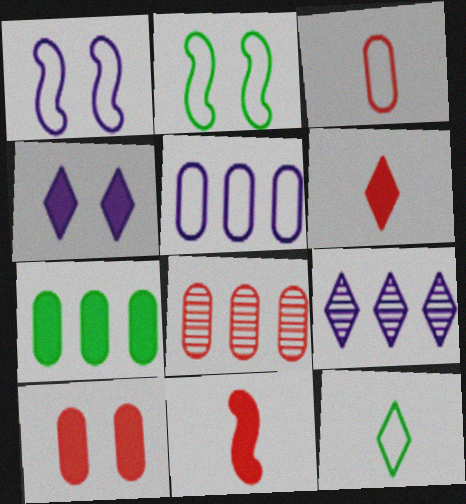[[3, 8, 10], 
[4, 7, 11], 
[5, 7, 8]]